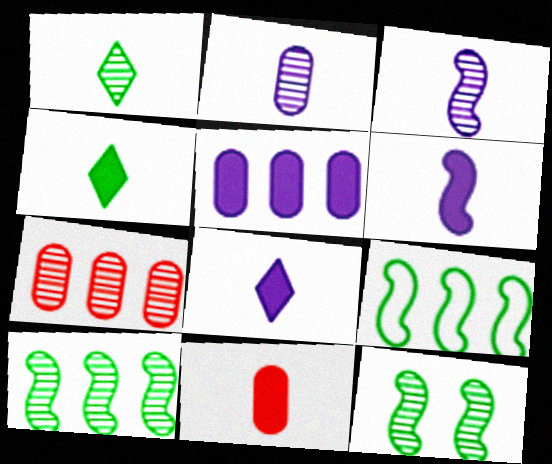[[4, 6, 11]]